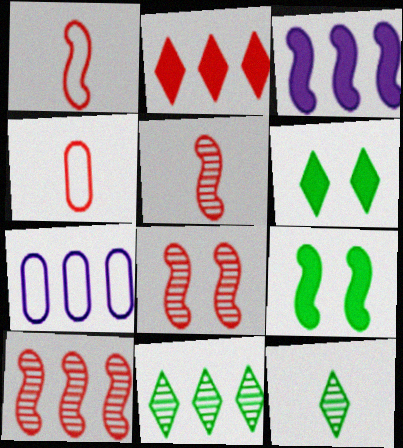[[2, 4, 8], 
[5, 6, 7], 
[5, 8, 10]]